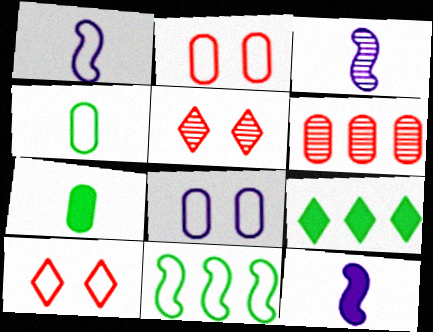[[1, 3, 12], 
[2, 3, 9], 
[6, 7, 8]]